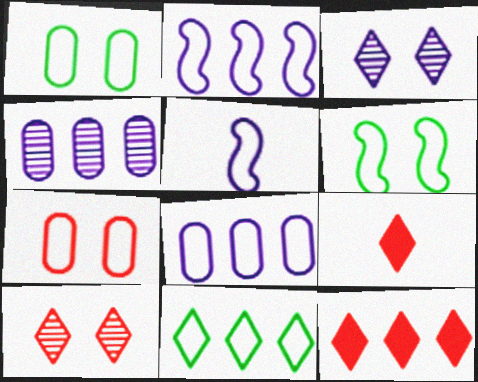[[3, 9, 11], 
[4, 6, 9], 
[5, 7, 11]]